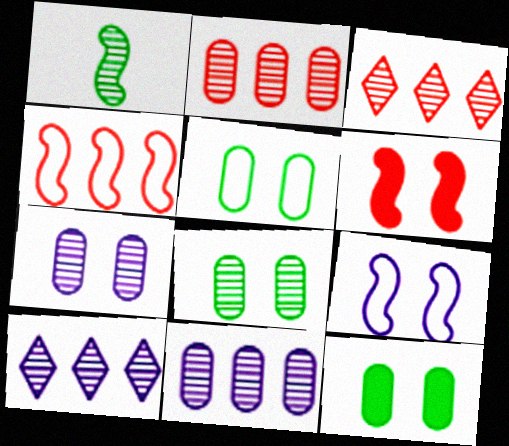[[1, 3, 7], 
[5, 8, 12]]